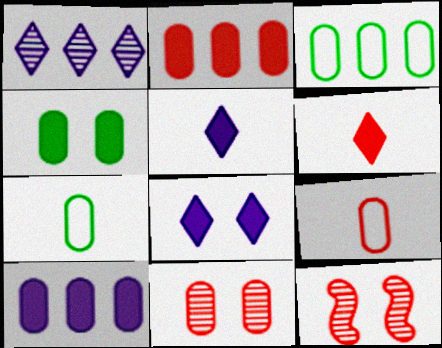[[2, 9, 11], 
[3, 5, 12], 
[7, 10, 11]]